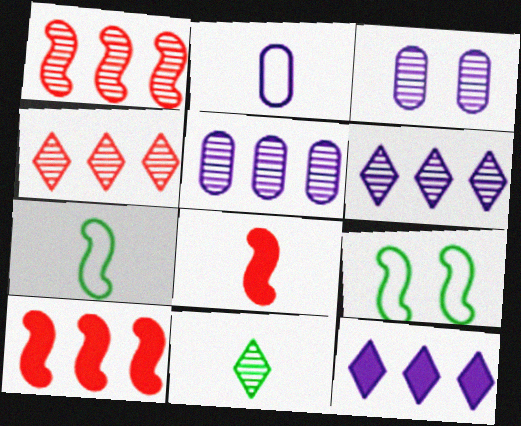[[1, 3, 11], 
[2, 8, 11]]